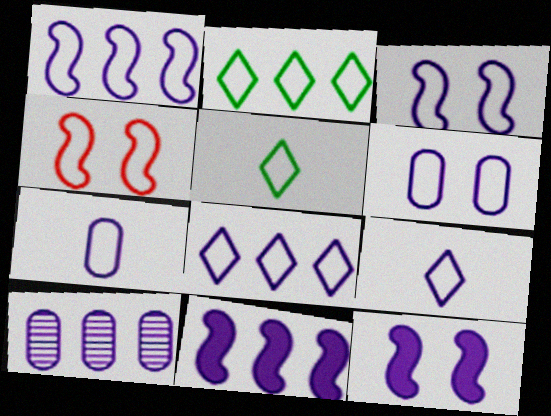[[1, 6, 9], 
[2, 4, 7], 
[3, 7, 8], 
[8, 10, 11], 
[9, 10, 12]]